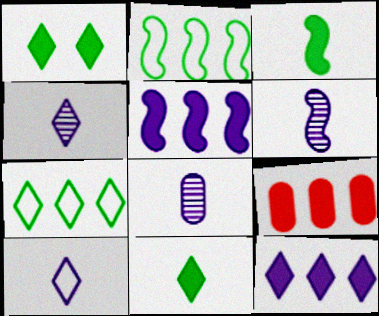[[4, 6, 8]]